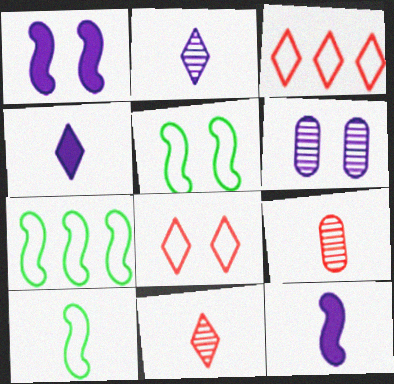[[4, 9, 10], 
[5, 7, 10]]